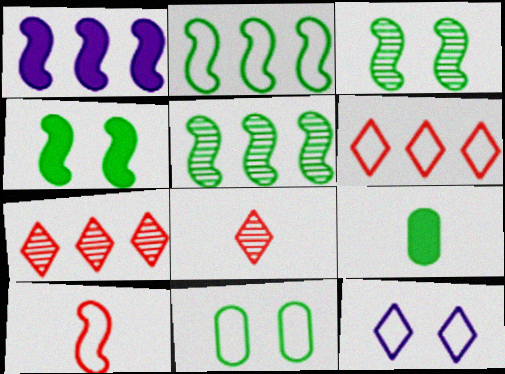[[1, 3, 10], 
[1, 8, 11]]